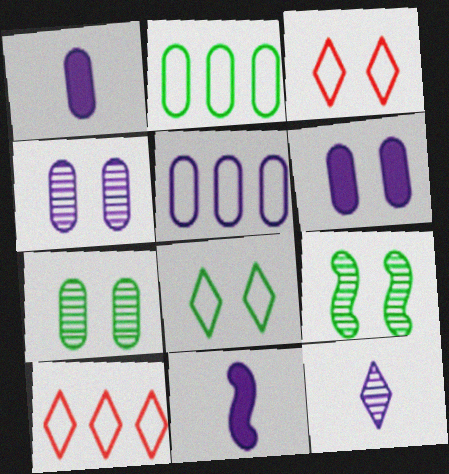[[1, 4, 5], 
[1, 9, 10], 
[3, 6, 9], 
[7, 10, 11]]